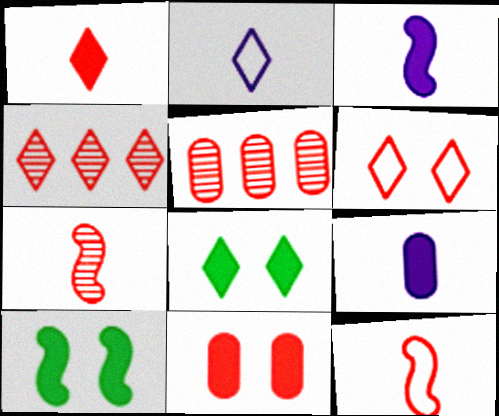[[1, 4, 6], 
[2, 4, 8], 
[2, 5, 10], 
[4, 11, 12]]